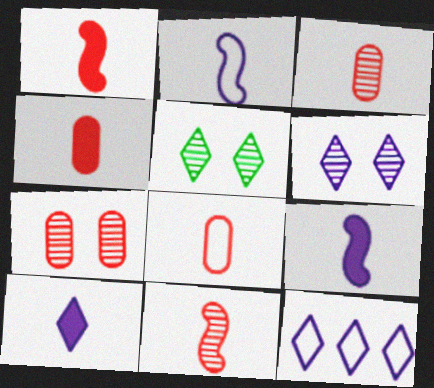[[3, 4, 8], 
[6, 10, 12]]